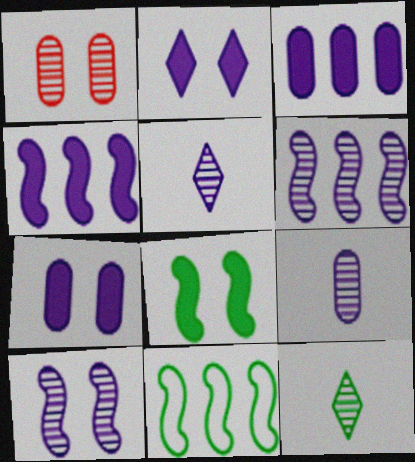[[1, 6, 12]]